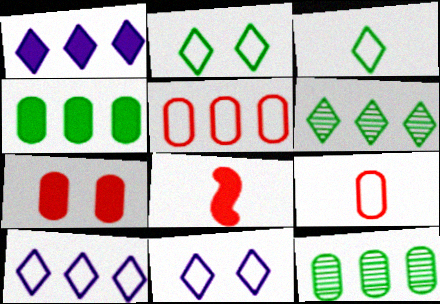[[8, 11, 12]]